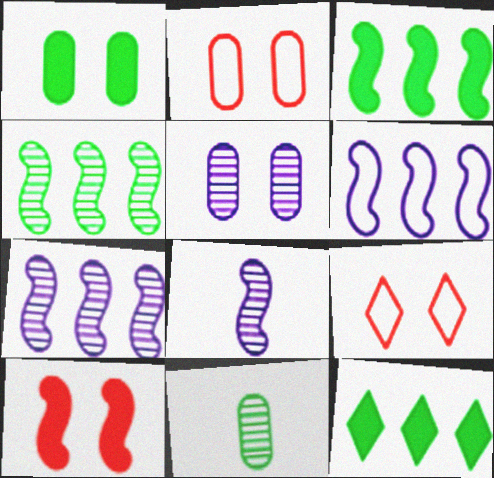[[1, 2, 5], 
[2, 8, 12]]